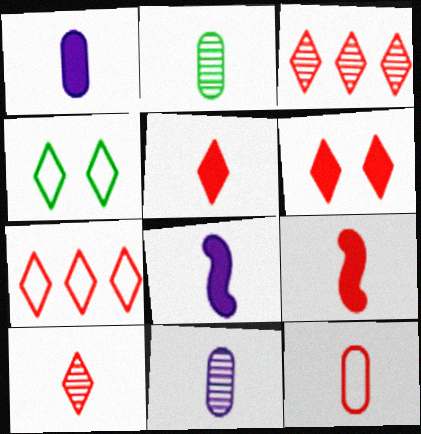[[1, 2, 12], 
[6, 7, 10], 
[9, 10, 12]]